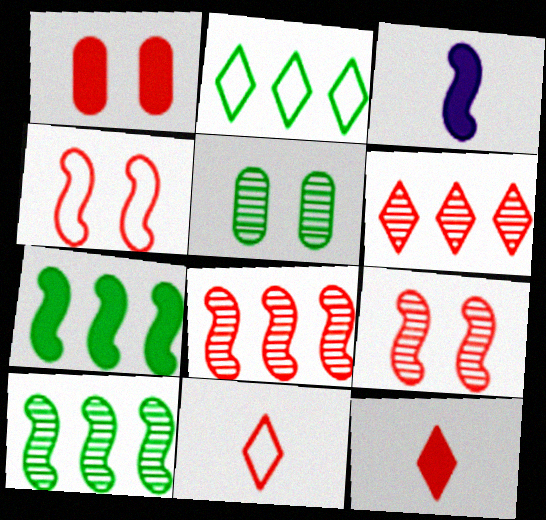[[1, 8, 11], 
[3, 4, 10]]